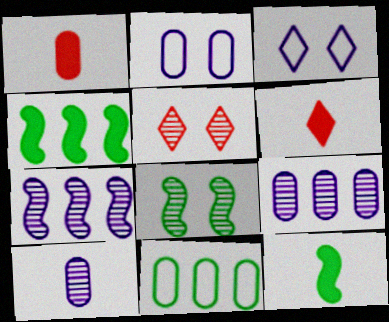[]